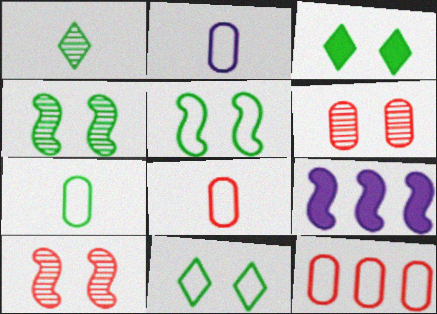[[2, 7, 8]]